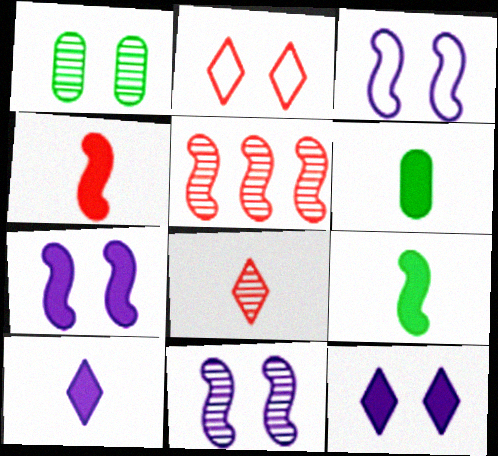[[1, 2, 7], 
[3, 5, 9], 
[3, 7, 11], 
[4, 6, 10]]